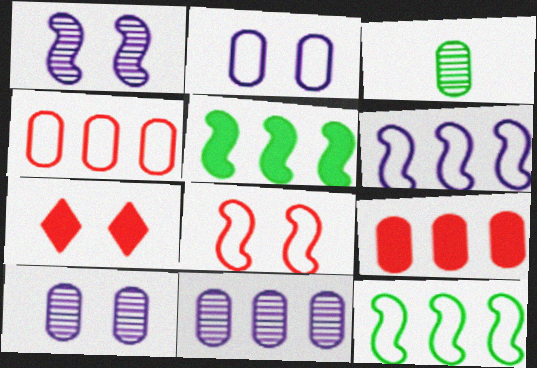[[2, 3, 9], 
[3, 6, 7]]